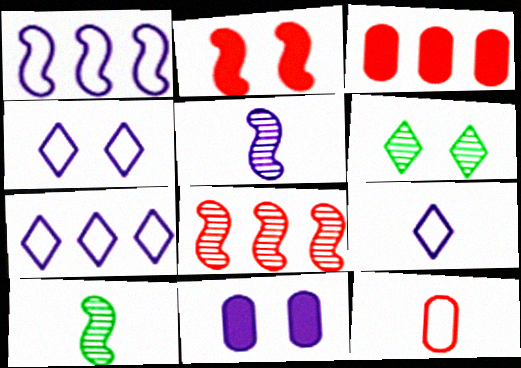[[1, 2, 10], 
[3, 4, 10], 
[4, 7, 9], 
[5, 7, 11]]